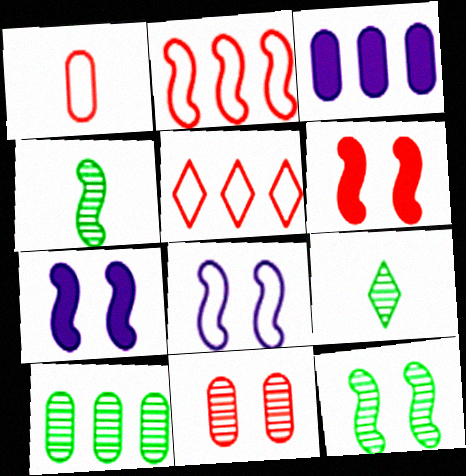[[2, 4, 7], 
[6, 8, 12], 
[9, 10, 12]]